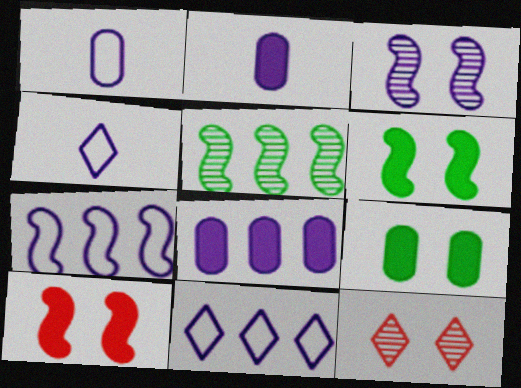[[2, 3, 11], 
[3, 4, 8]]